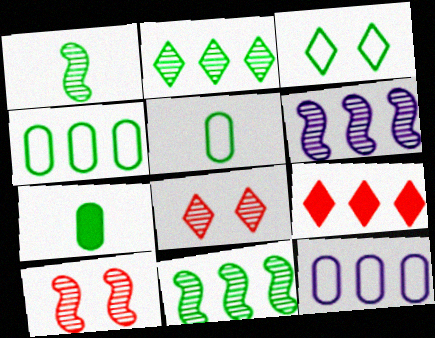[[1, 6, 10], 
[3, 7, 11], 
[4, 6, 9], 
[9, 11, 12]]